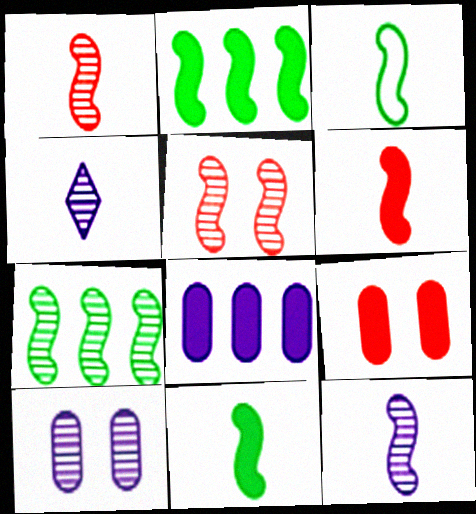[[3, 6, 12], 
[5, 7, 12]]